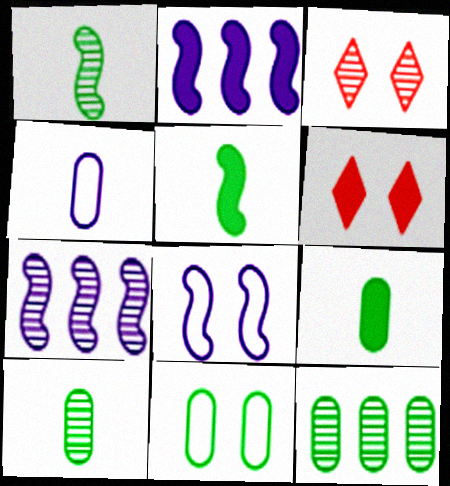[[2, 6, 9], 
[3, 7, 10], 
[9, 11, 12]]